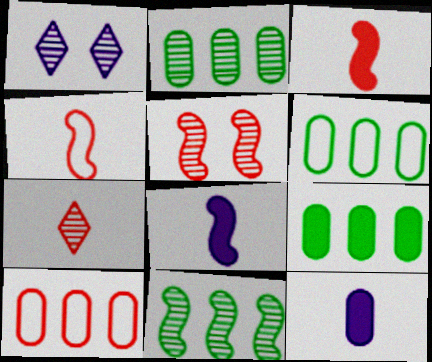[[1, 3, 6], 
[1, 4, 9], 
[2, 6, 9]]